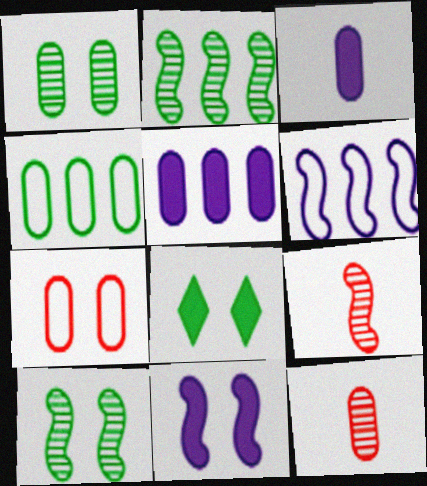[[6, 8, 12]]